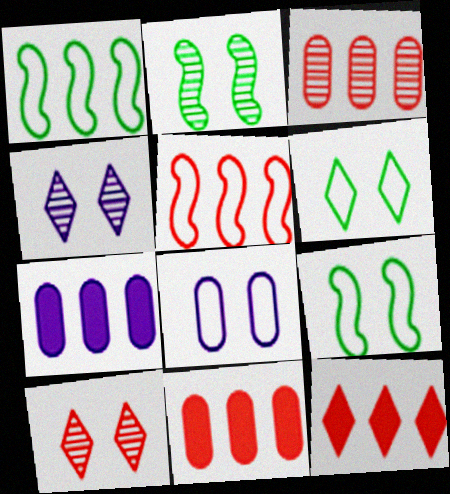[[3, 5, 12]]